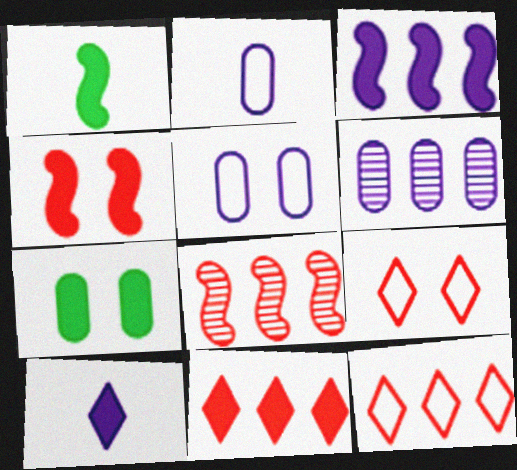[[1, 3, 4], 
[1, 6, 9]]